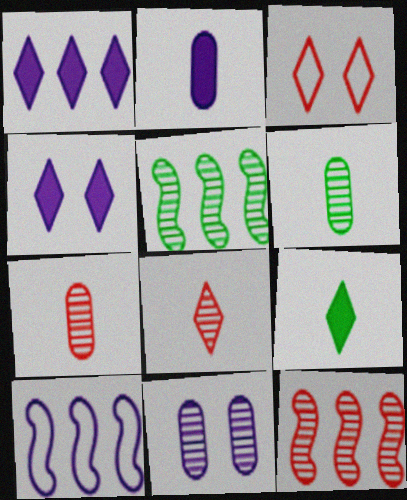[[2, 3, 5], 
[5, 8, 11]]